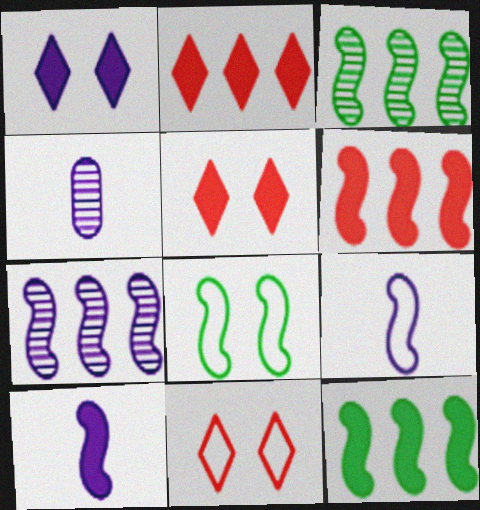[[2, 4, 8], 
[4, 11, 12]]